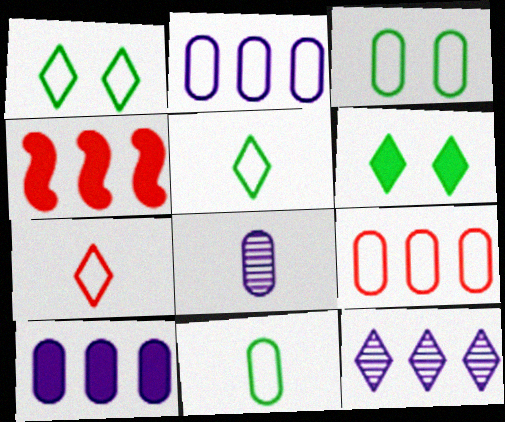[[1, 4, 8], 
[6, 7, 12]]